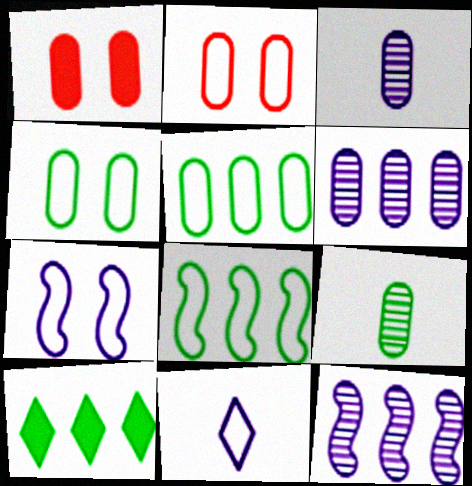[[1, 3, 5], 
[2, 8, 11]]